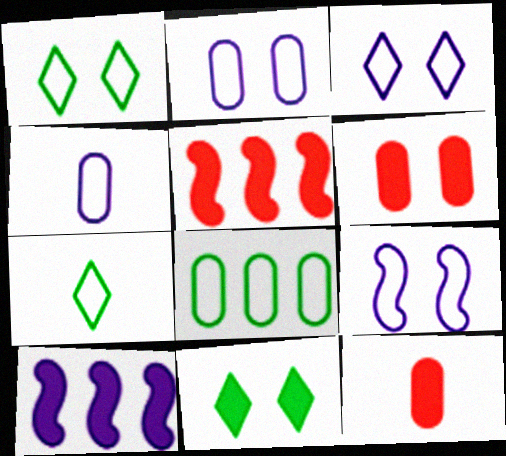[[2, 3, 9], 
[10, 11, 12]]